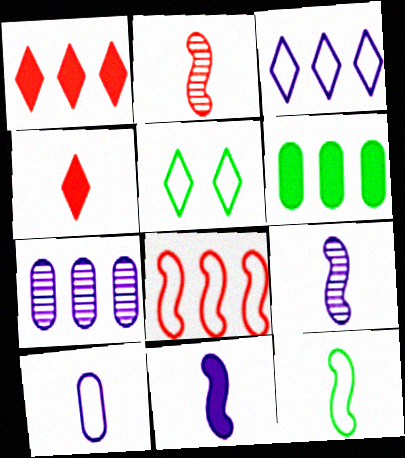[[2, 11, 12], 
[5, 8, 10]]